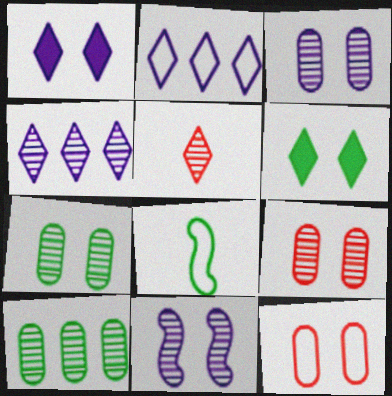[[2, 5, 6], 
[2, 8, 12], 
[3, 7, 9], 
[5, 10, 11], 
[6, 8, 10], 
[6, 11, 12]]